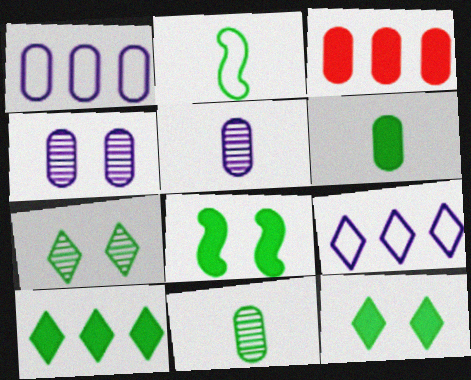[[6, 8, 10]]